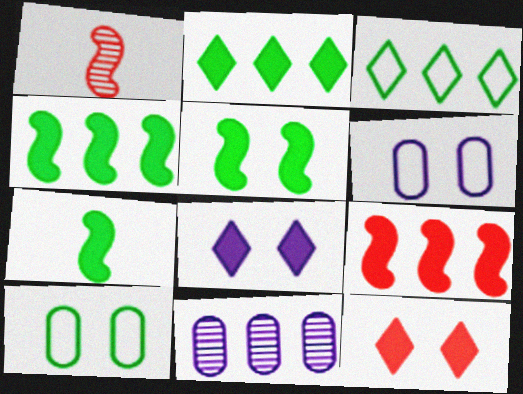[[1, 2, 6], 
[3, 9, 11], 
[4, 5, 7]]